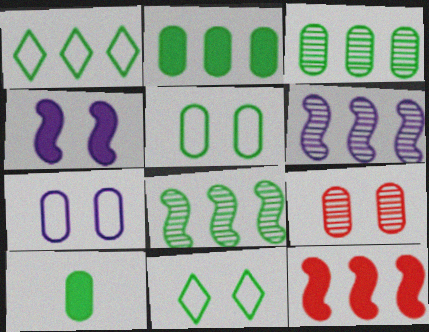[[1, 2, 8], 
[3, 5, 10], 
[4, 9, 11], 
[8, 10, 11]]